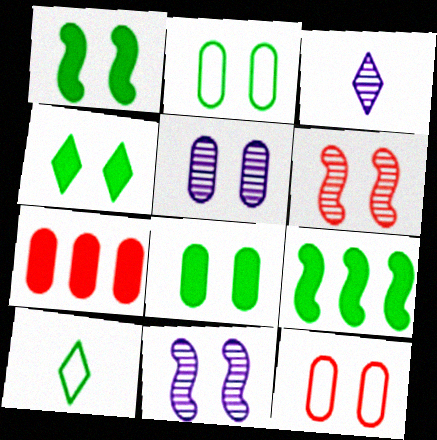[[1, 4, 8], 
[3, 9, 12], 
[4, 11, 12], 
[5, 8, 12], 
[7, 10, 11]]